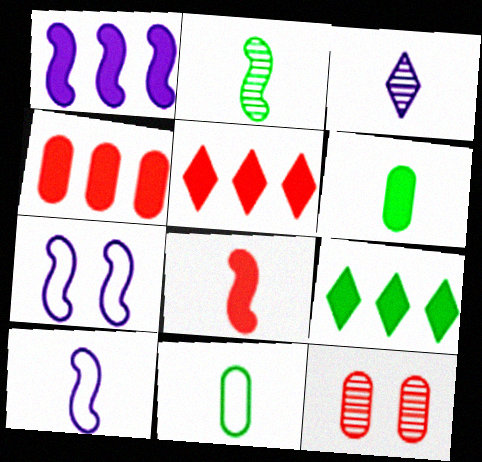[[1, 4, 9], 
[2, 8, 10], 
[3, 8, 11], 
[9, 10, 12]]